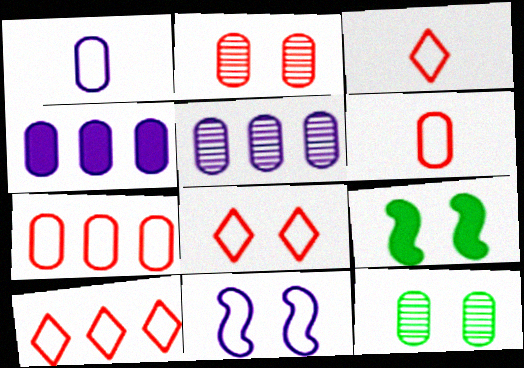[[3, 5, 9], 
[3, 8, 10], 
[4, 6, 12]]